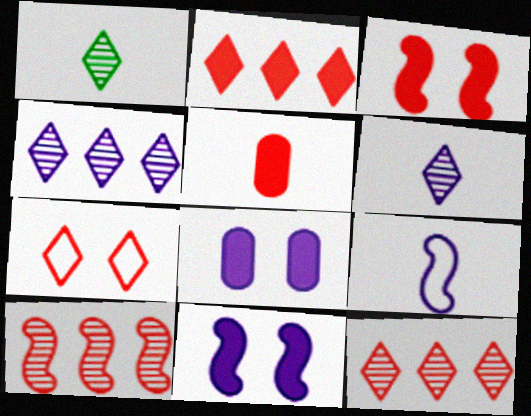[[1, 5, 9], 
[2, 3, 5], 
[4, 8, 9], 
[5, 7, 10]]